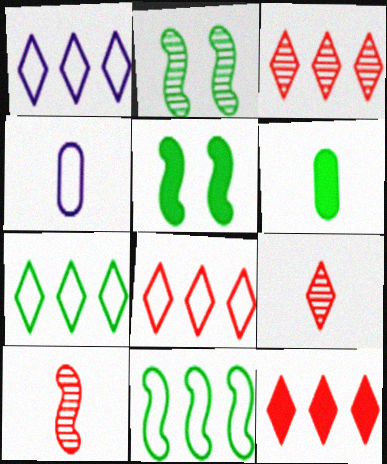[[1, 7, 8], 
[2, 4, 12], 
[2, 6, 7], 
[3, 4, 5], 
[3, 8, 12]]